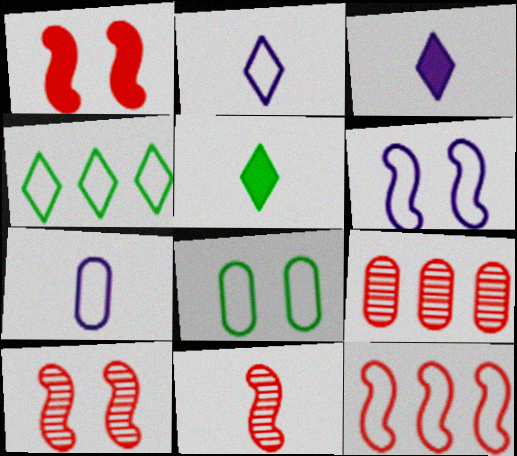[[1, 11, 12], 
[2, 8, 12], 
[5, 6, 9], 
[5, 7, 11]]